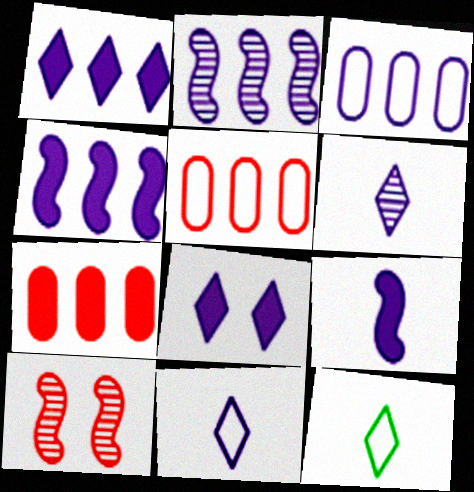[[1, 2, 3]]